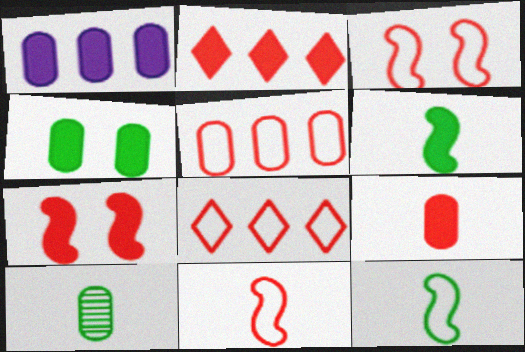[[1, 4, 9], 
[2, 7, 9]]